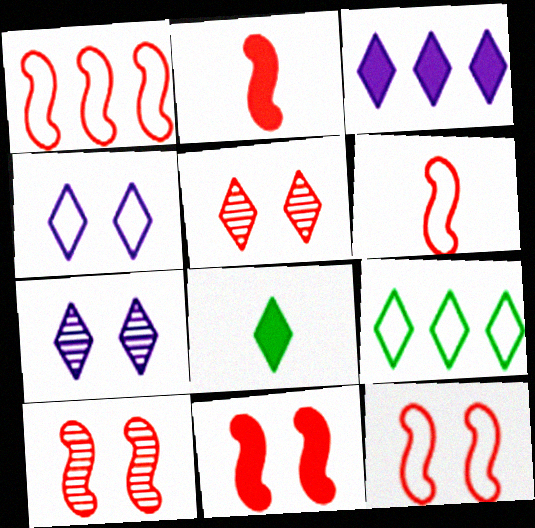[[1, 2, 10], 
[1, 6, 12], 
[10, 11, 12]]